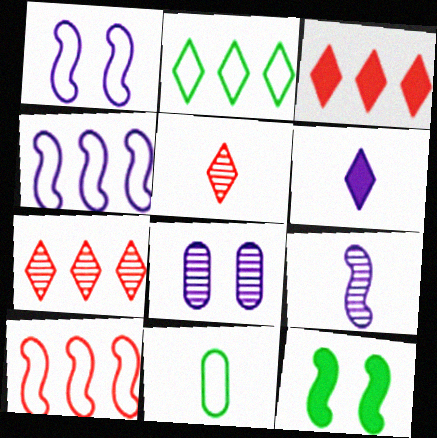[[4, 6, 8], 
[9, 10, 12]]